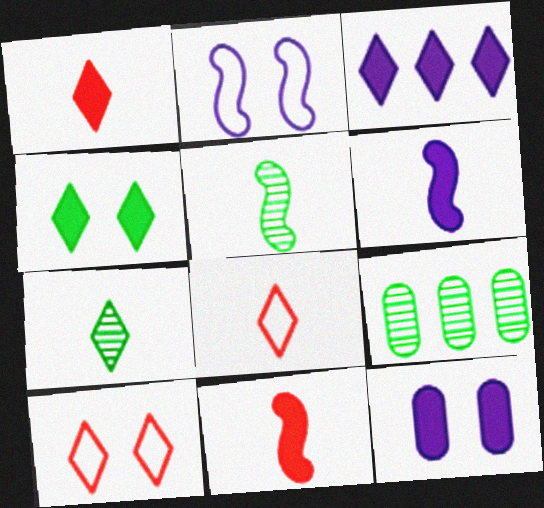[[1, 2, 9], 
[1, 3, 4], 
[3, 6, 12], 
[3, 7, 10], 
[6, 9, 10]]